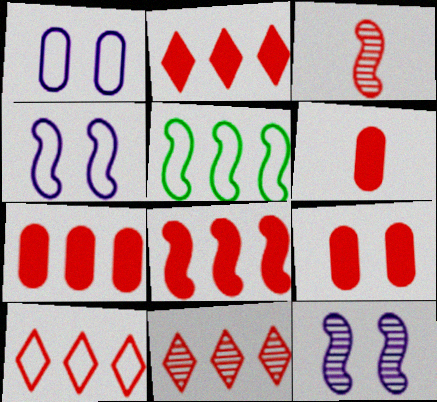[[2, 7, 8], 
[2, 10, 11], 
[3, 9, 10], 
[6, 7, 9]]